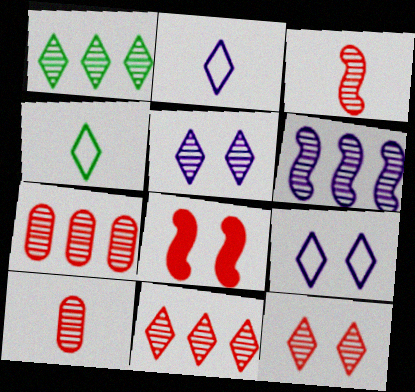[[1, 6, 7], 
[3, 7, 12]]